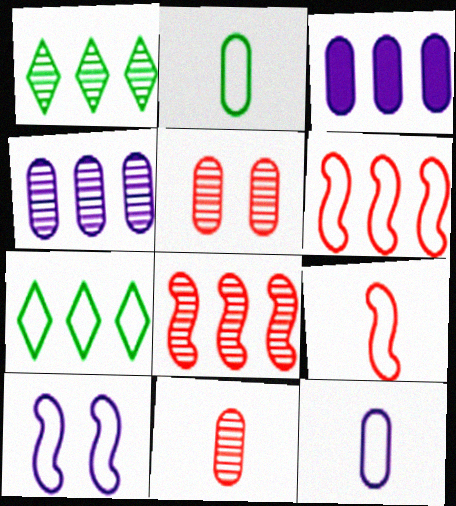[[1, 3, 6], 
[1, 4, 8], 
[2, 3, 5], 
[3, 7, 8]]